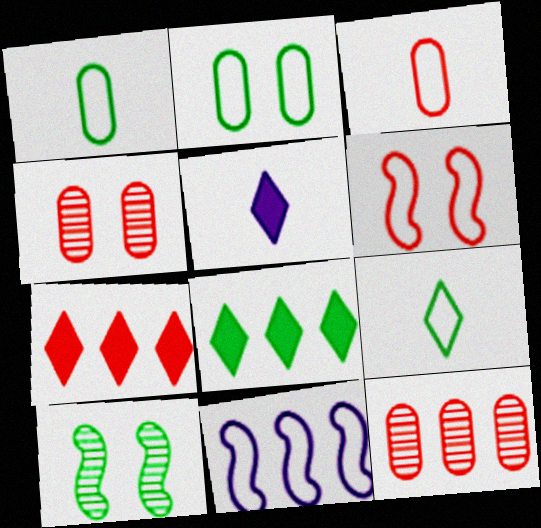[[1, 8, 10], 
[8, 11, 12]]